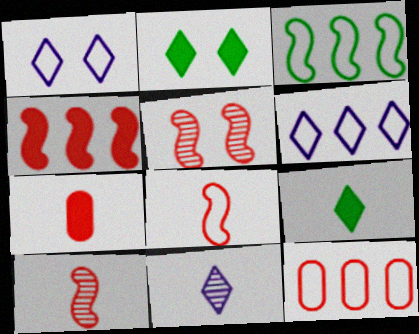[[3, 6, 12], 
[4, 5, 8]]